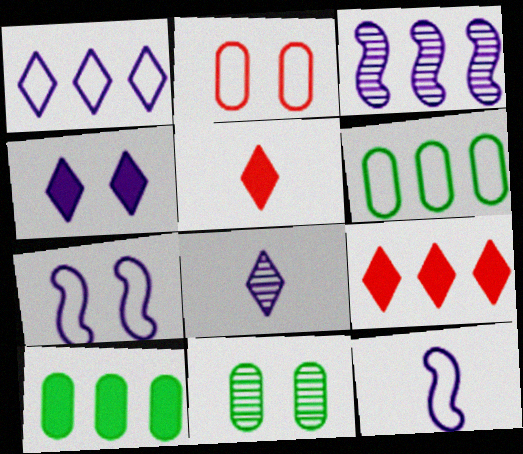[[1, 4, 8], 
[3, 6, 9], 
[9, 11, 12]]